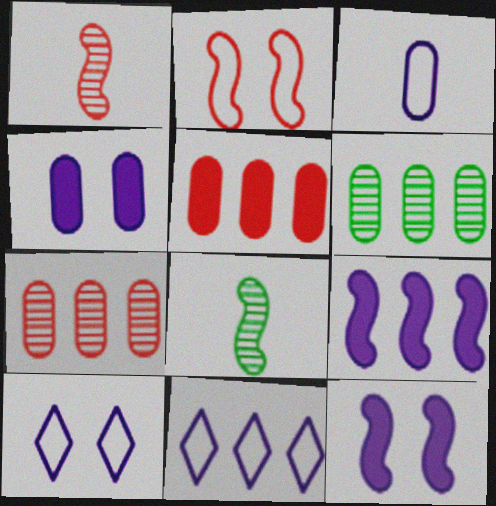[[2, 8, 9], 
[5, 8, 10]]